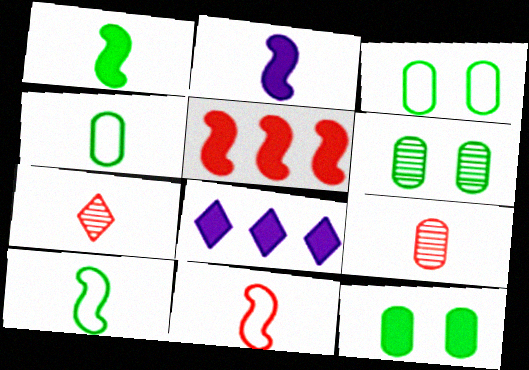[[2, 4, 7], 
[3, 6, 12], 
[6, 8, 11]]